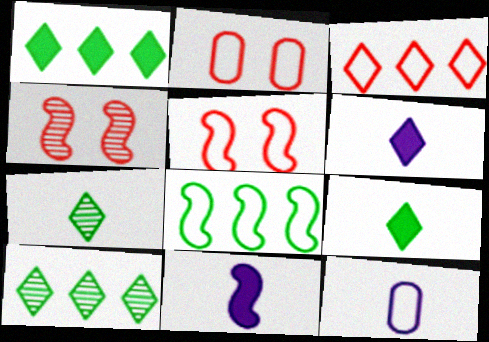[[1, 4, 12], 
[2, 10, 11], 
[4, 8, 11]]